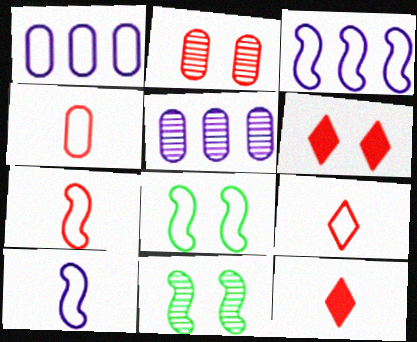[[1, 8, 9], 
[1, 11, 12], 
[3, 7, 8], 
[4, 7, 9], 
[5, 8, 12]]